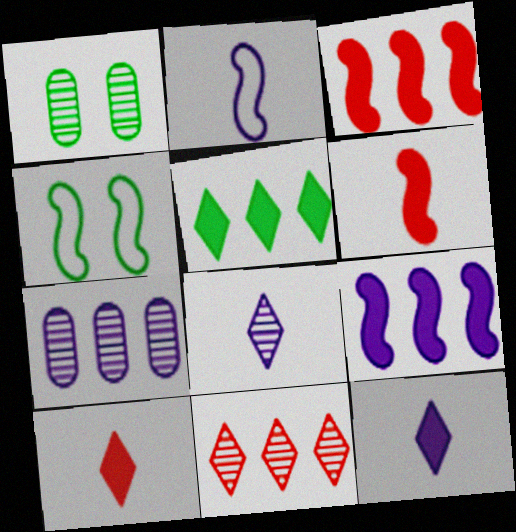[[4, 7, 10]]